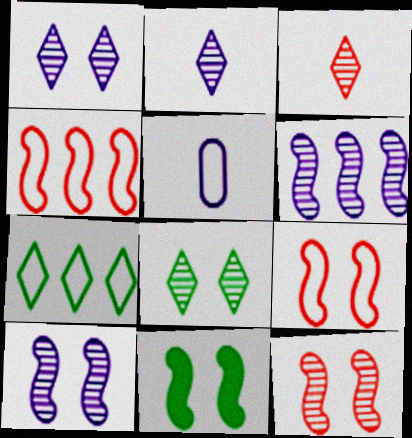[[5, 7, 9], 
[9, 10, 11]]